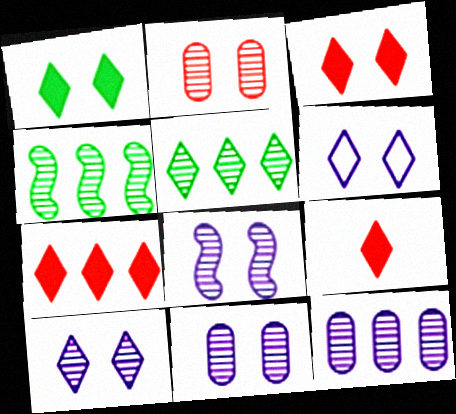[[3, 7, 9], 
[5, 6, 9], 
[8, 10, 11]]